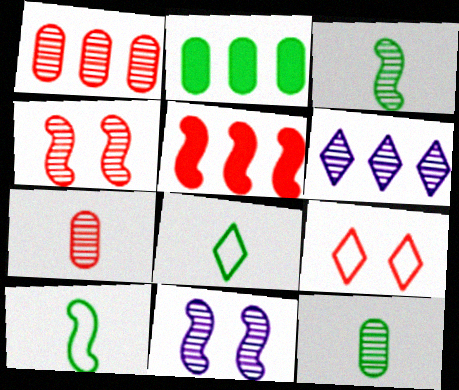[[4, 6, 12], 
[5, 7, 9], 
[5, 10, 11]]